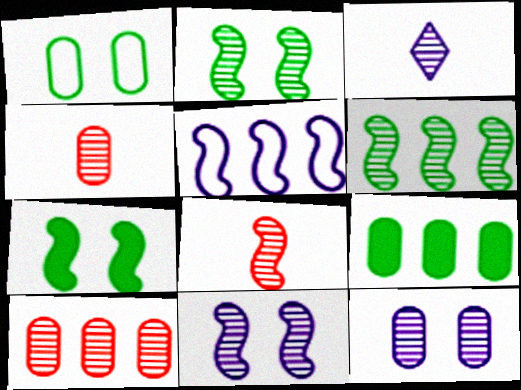[[2, 3, 10], 
[5, 7, 8], 
[6, 8, 11]]